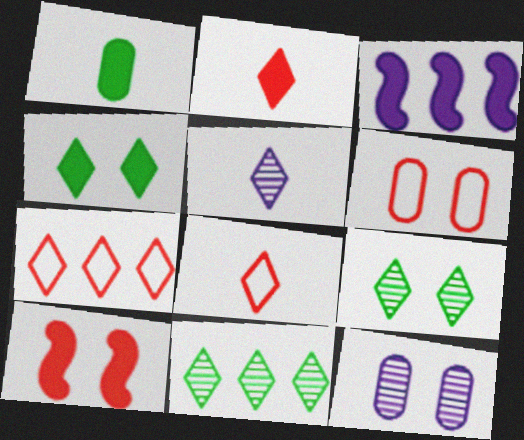[[4, 5, 7]]